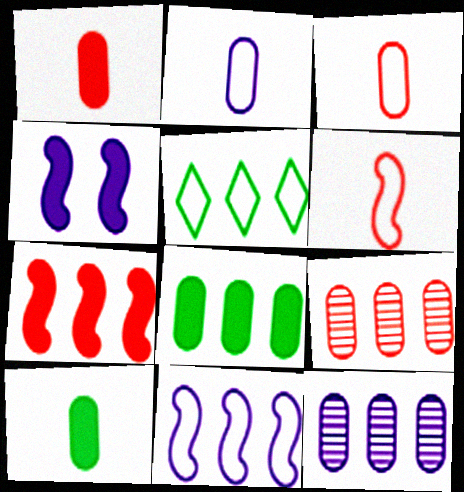[[5, 7, 12]]